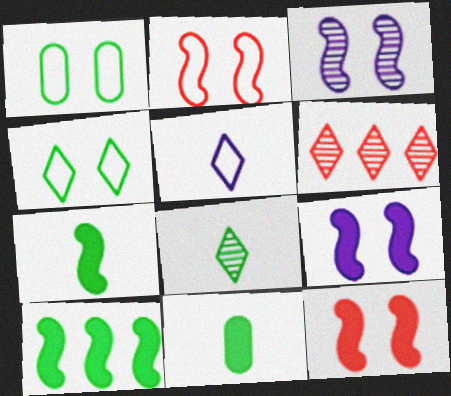[[1, 8, 10]]